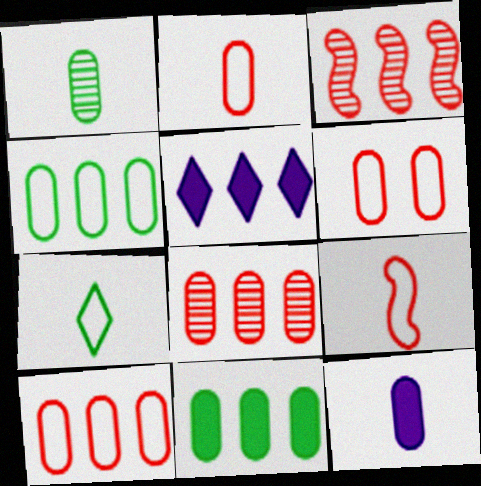[[1, 2, 12], 
[2, 6, 10], 
[3, 4, 5]]